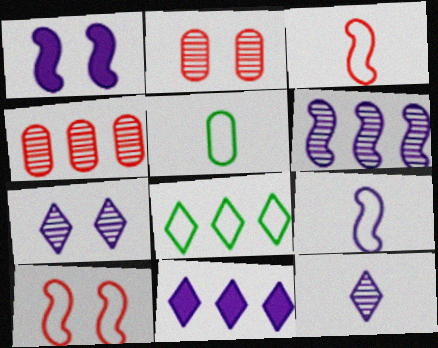[[1, 6, 9]]